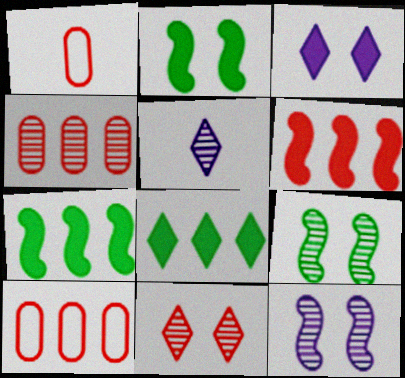[[1, 6, 11], 
[1, 8, 12], 
[2, 5, 10], 
[4, 5, 9]]